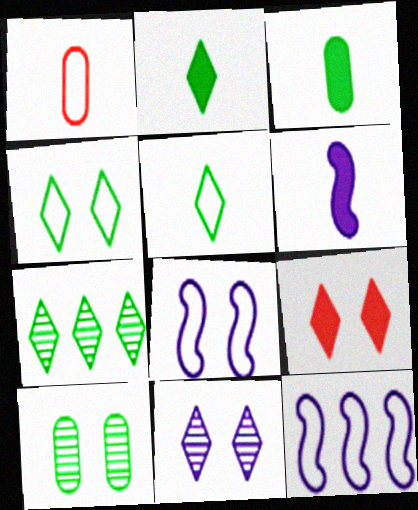[[1, 4, 12], 
[2, 4, 7], 
[4, 9, 11], 
[8, 9, 10]]